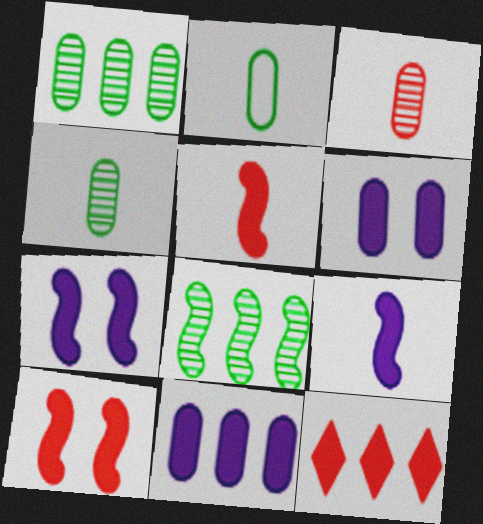[]